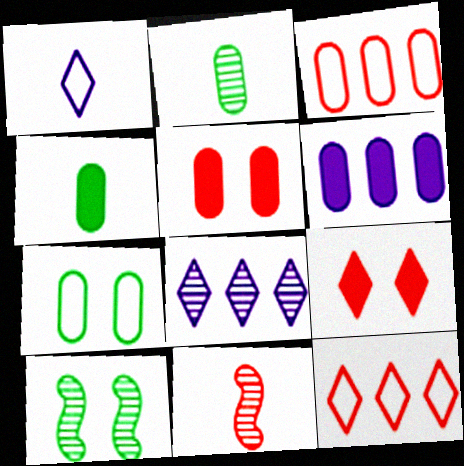[[1, 4, 11], 
[3, 9, 11], 
[4, 5, 6], 
[5, 11, 12]]